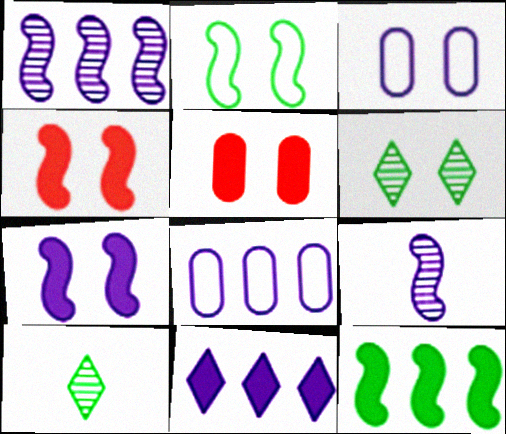[[1, 8, 11], 
[3, 4, 6], 
[3, 9, 11], 
[4, 8, 10]]